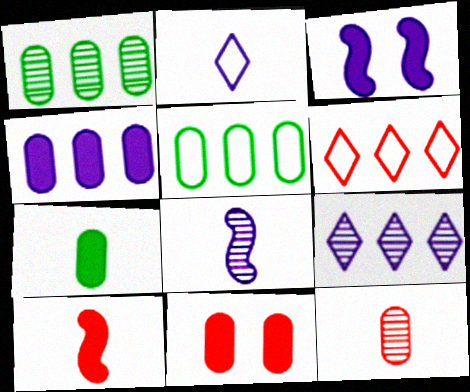[[4, 7, 11]]